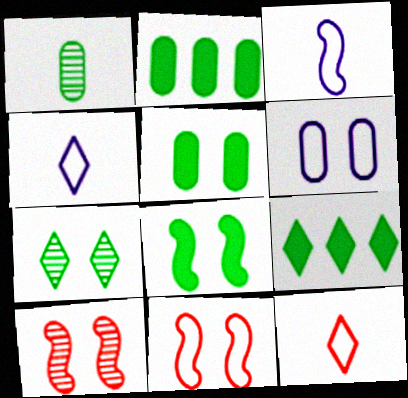[[2, 4, 10]]